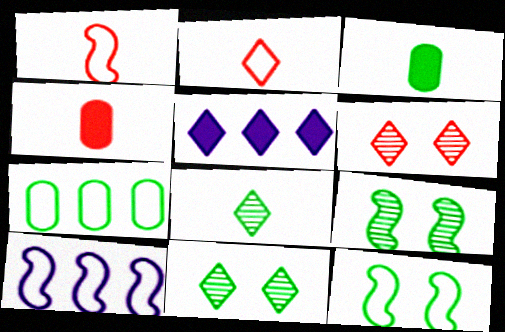[[1, 10, 12], 
[2, 5, 11], 
[3, 6, 10], 
[4, 10, 11]]